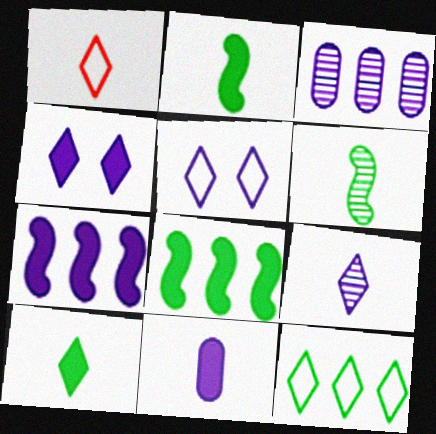[[1, 5, 12], 
[1, 6, 11], 
[1, 9, 10], 
[4, 7, 11]]